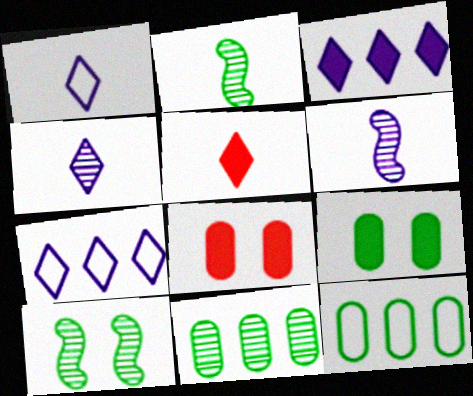[[2, 7, 8]]